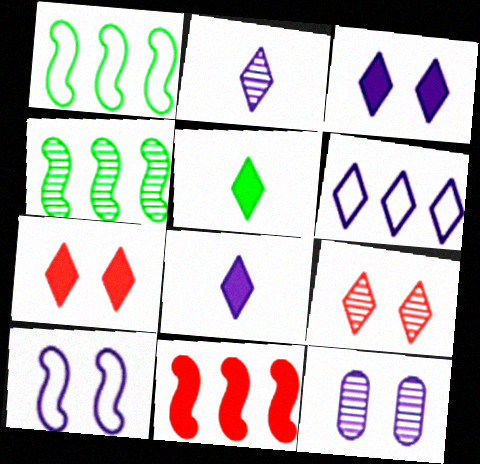[[2, 3, 6], 
[3, 10, 12], 
[5, 6, 9]]